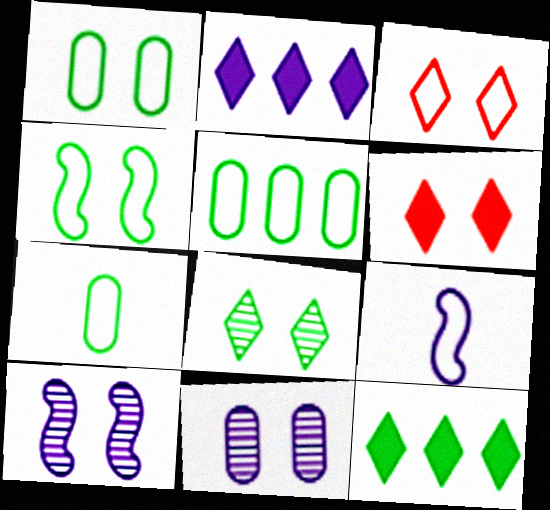[[1, 5, 7], 
[1, 6, 10], 
[2, 9, 11], 
[3, 5, 9], 
[4, 6, 11]]